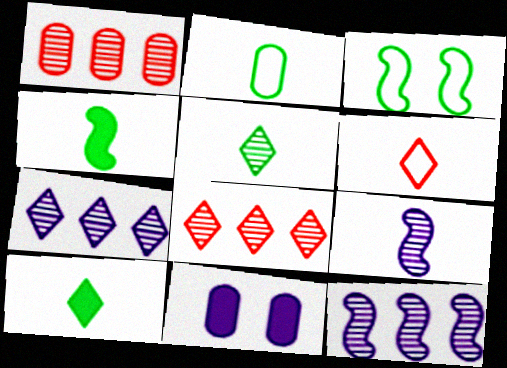[[1, 2, 11], 
[2, 4, 5]]